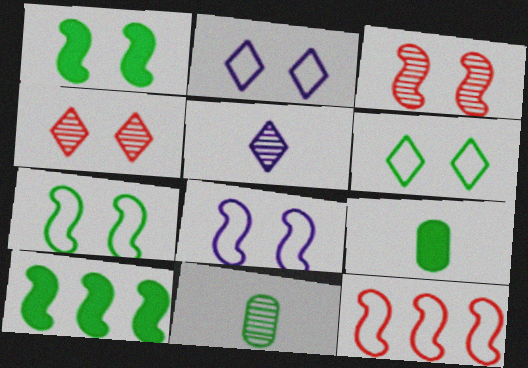[[1, 3, 8], 
[6, 10, 11]]